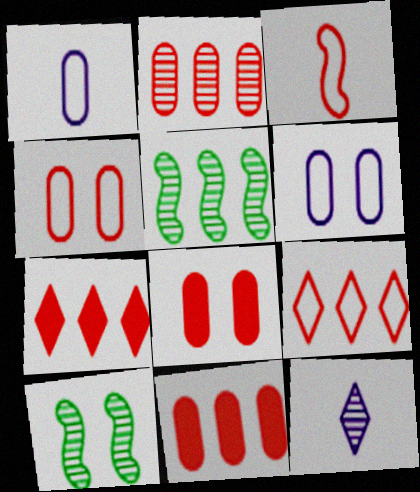[[1, 7, 10], 
[2, 10, 12], 
[3, 4, 9]]